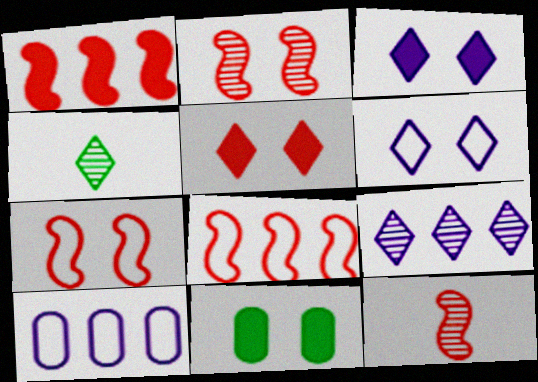[[1, 7, 12], 
[2, 6, 11]]